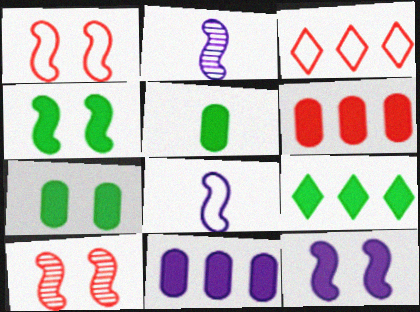[[2, 3, 7], 
[4, 5, 9]]